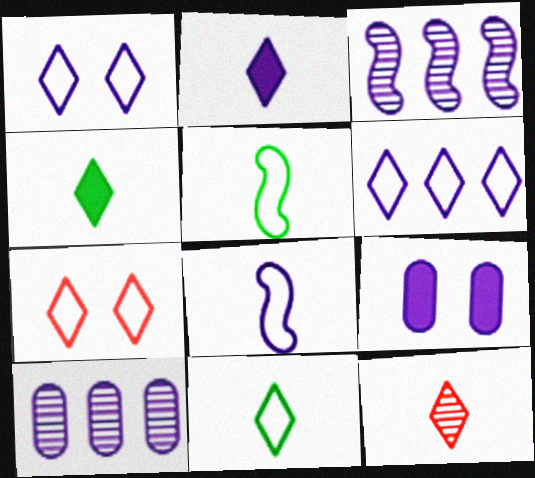[[2, 11, 12], 
[6, 7, 11]]